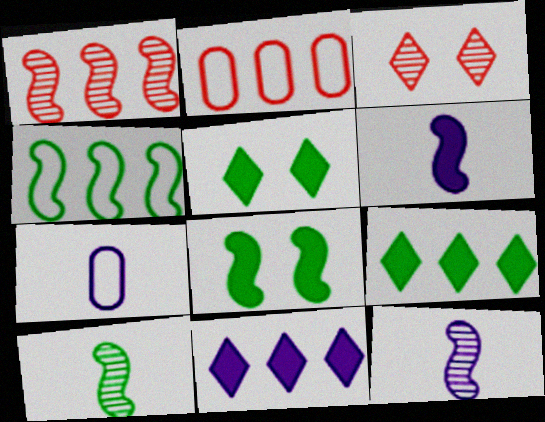[[1, 5, 7], 
[2, 5, 12], 
[4, 8, 10]]